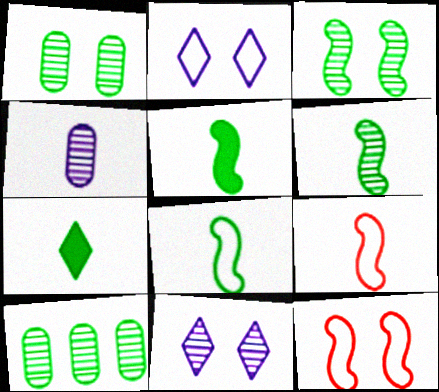[[4, 7, 9], 
[5, 6, 8]]